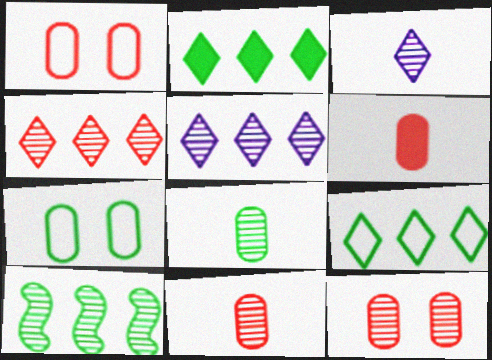[[3, 10, 12]]